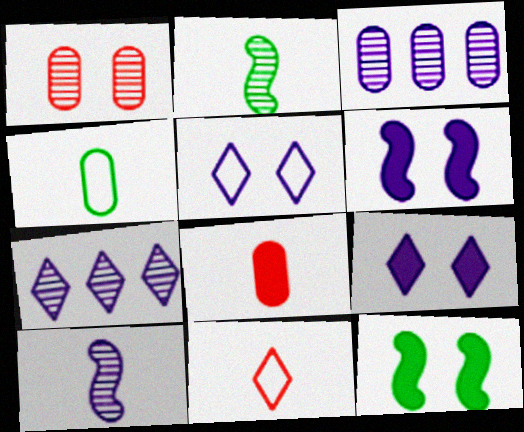[[1, 2, 7], 
[1, 5, 12], 
[3, 11, 12]]